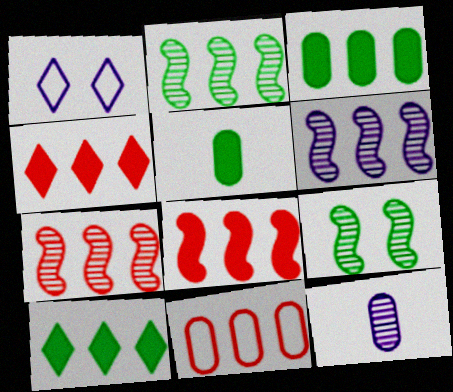[[1, 5, 7], 
[2, 6, 7], 
[4, 7, 11], 
[6, 10, 11]]